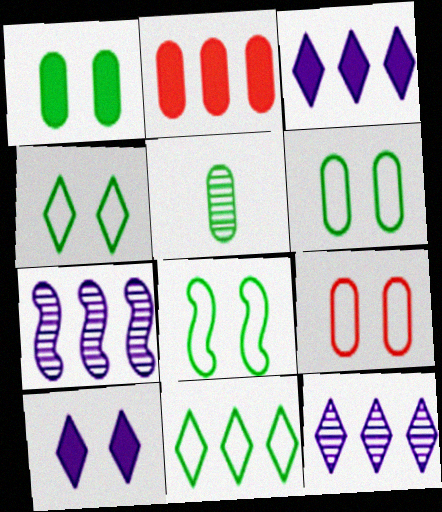[[2, 7, 11], 
[4, 6, 8]]